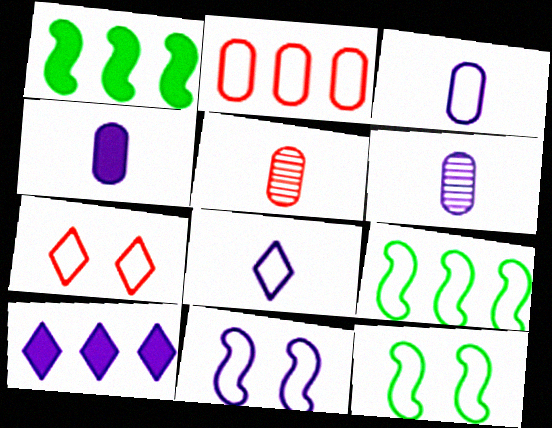[[1, 6, 7], 
[2, 8, 12], 
[3, 4, 6], 
[3, 7, 9], 
[5, 10, 12], 
[6, 10, 11]]